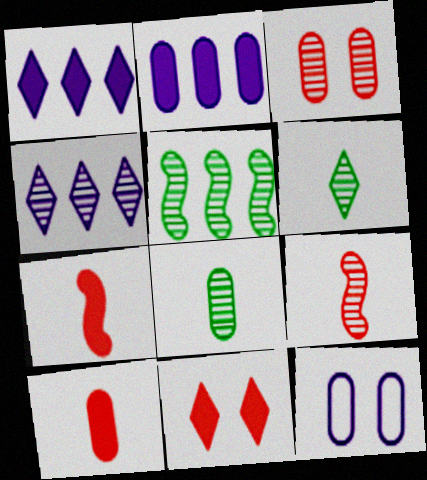[]